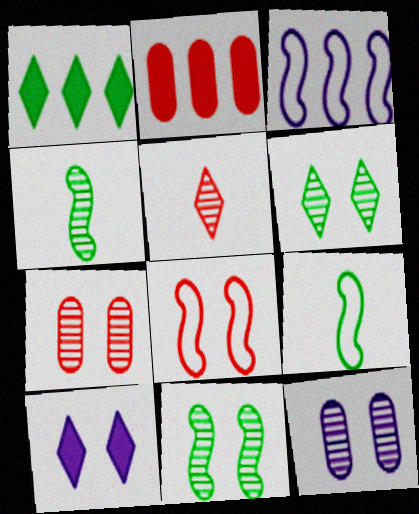[[2, 5, 8], 
[3, 8, 9]]